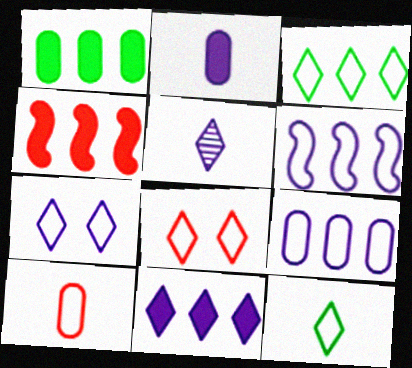[[1, 4, 11], 
[5, 7, 11]]